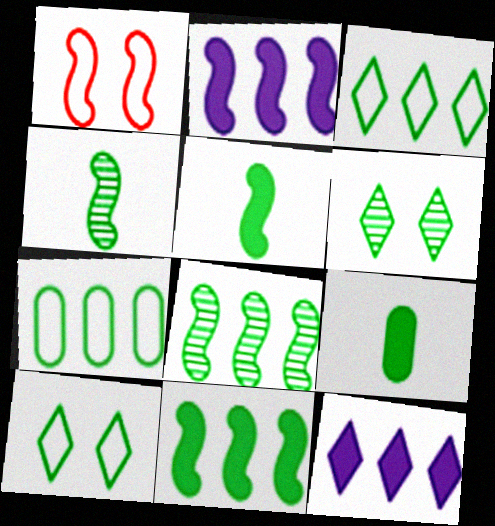[[1, 2, 4], 
[5, 6, 7], 
[8, 9, 10]]